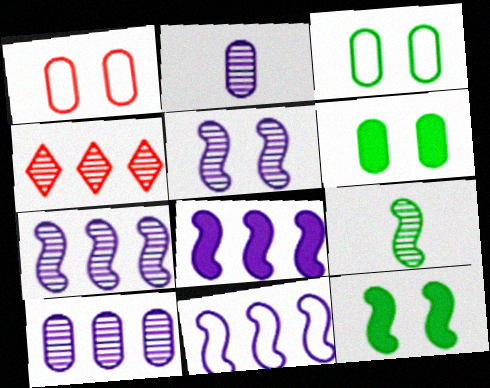[[7, 8, 11]]